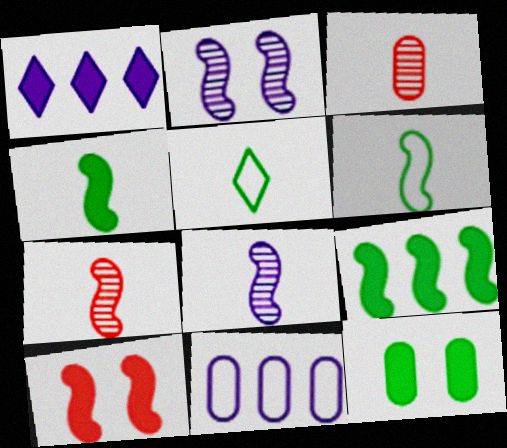[[3, 11, 12]]